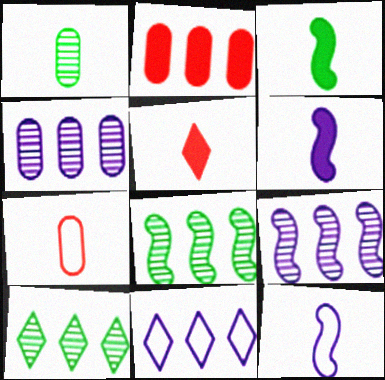[[1, 5, 12], 
[2, 8, 11]]